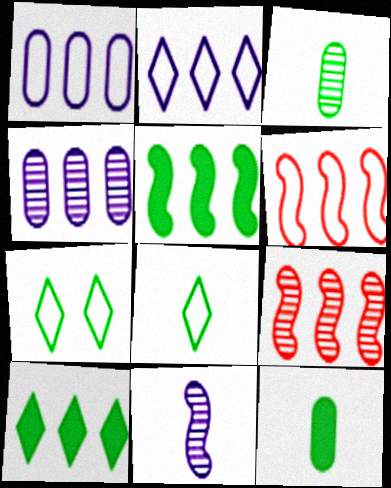[[1, 9, 10], 
[3, 5, 7], 
[4, 6, 10]]